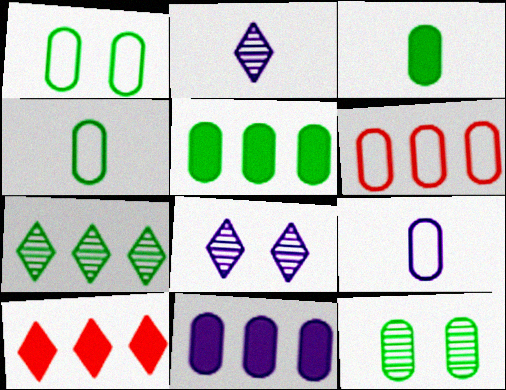[[1, 6, 9], 
[4, 5, 12]]